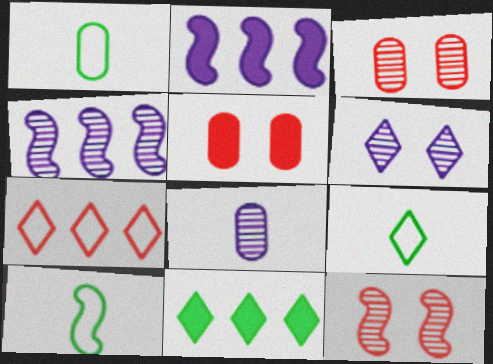[[1, 9, 10], 
[2, 3, 9], 
[2, 10, 12], 
[4, 5, 9], 
[4, 6, 8]]